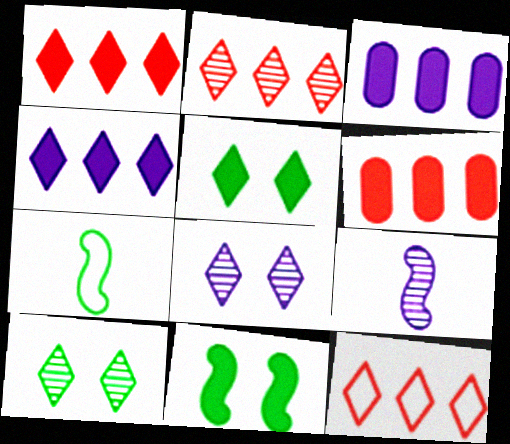[[1, 2, 12], 
[6, 7, 8]]